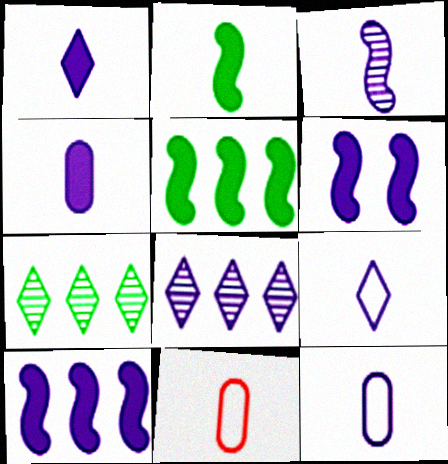[[1, 3, 12], 
[3, 4, 9], 
[6, 7, 11], 
[6, 8, 12]]